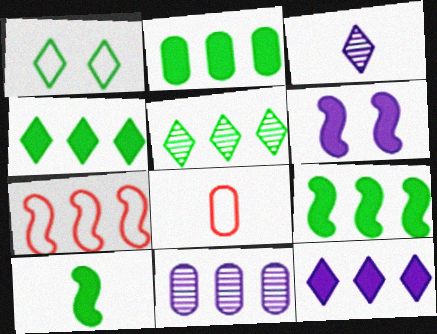[[2, 4, 9], 
[3, 8, 10], 
[4, 7, 11], 
[5, 6, 8]]